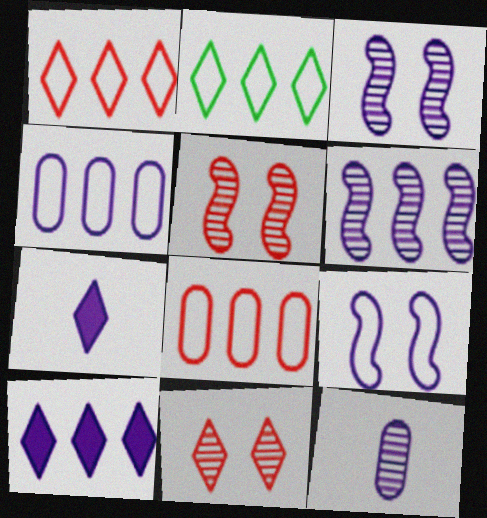[[2, 7, 11], 
[3, 4, 7], 
[4, 6, 10], 
[9, 10, 12]]